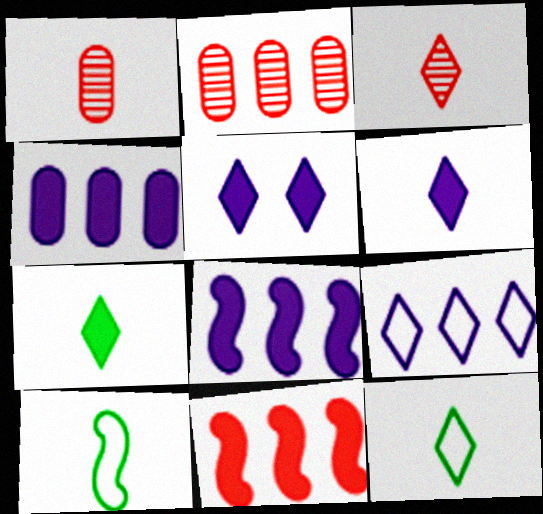[[1, 6, 10], 
[2, 5, 10], 
[3, 6, 12]]